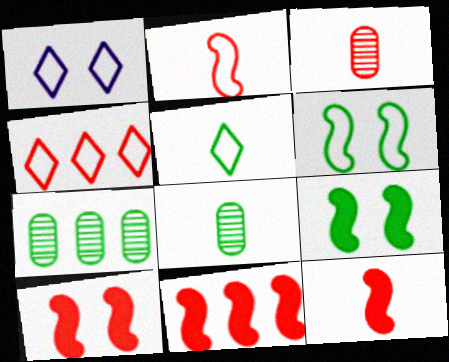[[1, 4, 5], 
[1, 7, 12], 
[1, 8, 11], 
[3, 4, 10], 
[5, 7, 9], 
[10, 11, 12]]